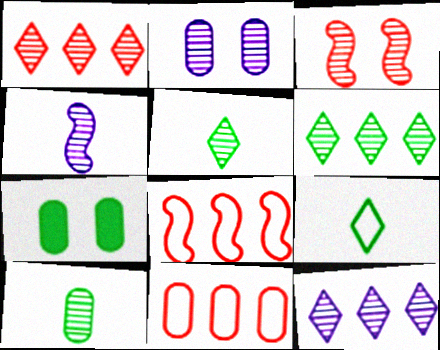[[1, 6, 12], 
[2, 4, 12], 
[3, 10, 12]]